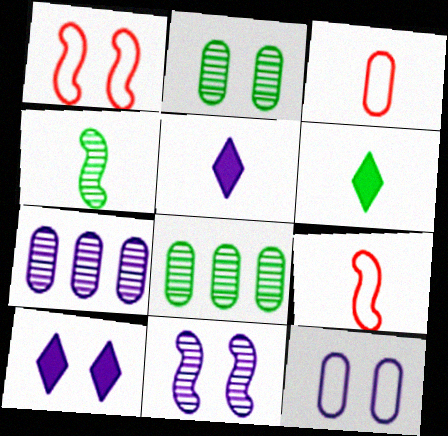[[1, 2, 10], 
[1, 5, 8], 
[1, 6, 7], 
[3, 4, 5], 
[8, 9, 10], 
[10, 11, 12]]